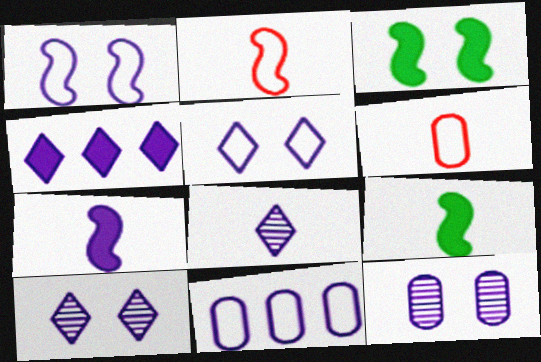[[4, 5, 8], 
[6, 8, 9], 
[7, 10, 11]]